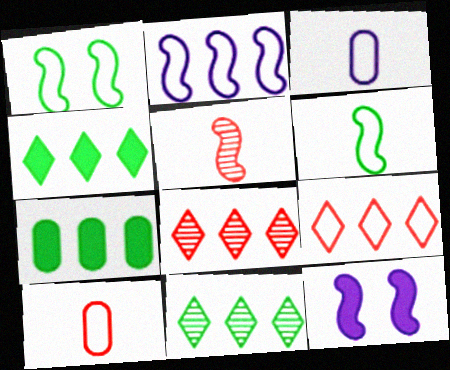[[1, 3, 9], 
[2, 7, 8], 
[10, 11, 12]]